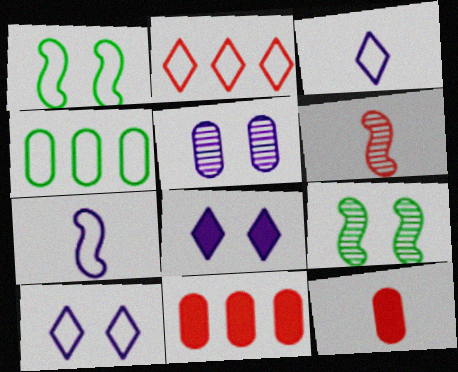[[3, 9, 11], 
[4, 5, 12], 
[4, 6, 8]]